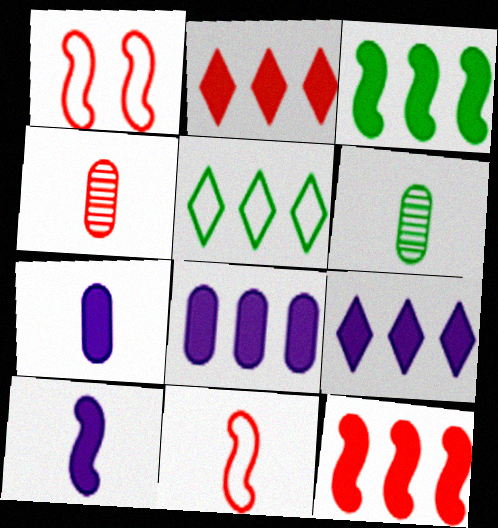[[1, 2, 4], 
[1, 6, 9], 
[2, 3, 8]]